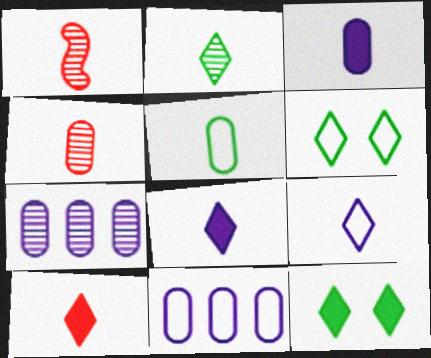[[1, 5, 8], 
[1, 11, 12], 
[2, 9, 10], 
[3, 4, 5]]